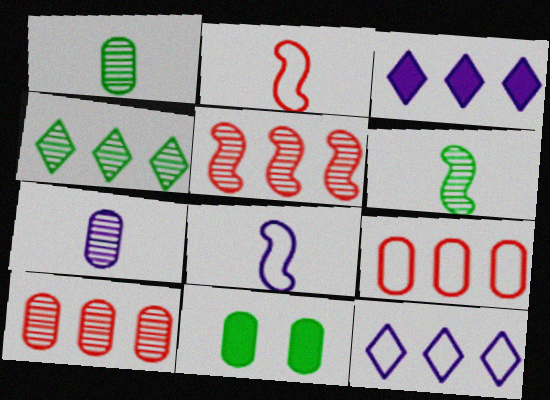[[7, 9, 11]]